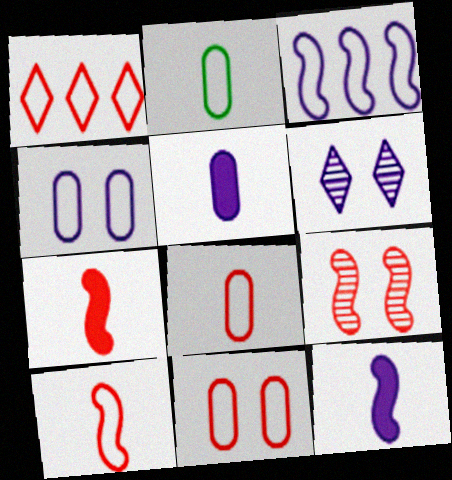[[1, 10, 11], 
[3, 5, 6]]